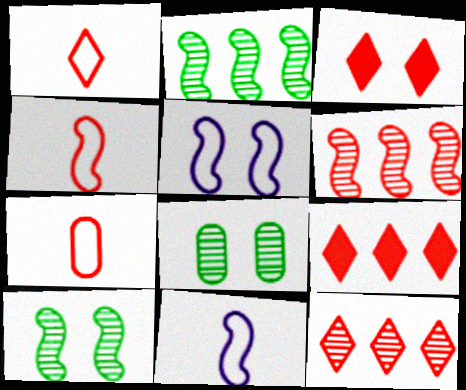[[1, 3, 12], 
[1, 4, 7], 
[3, 5, 8], 
[3, 6, 7], 
[8, 9, 11]]